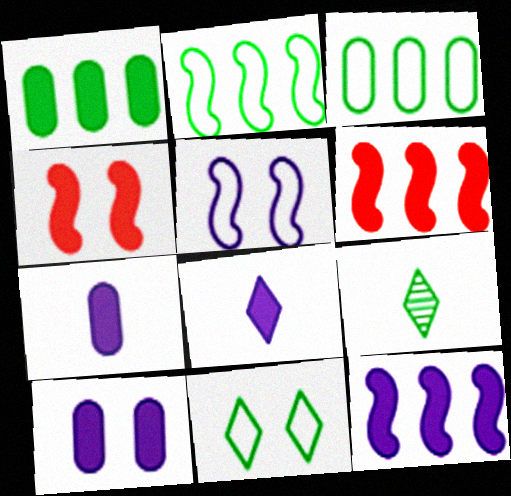[[1, 4, 8], 
[8, 10, 12]]